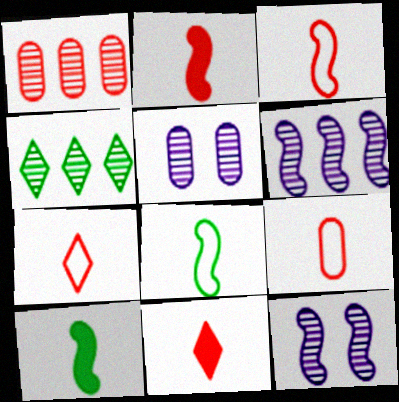[[1, 4, 6], 
[3, 7, 9]]